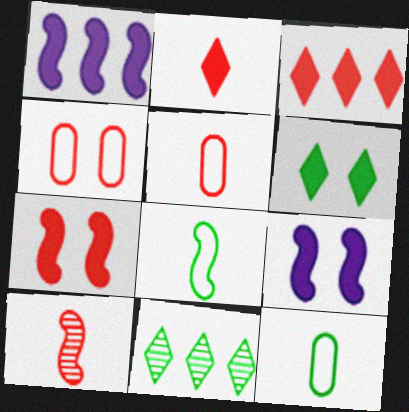[[2, 5, 10], 
[3, 4, 10], 
[5, 9, 11]]